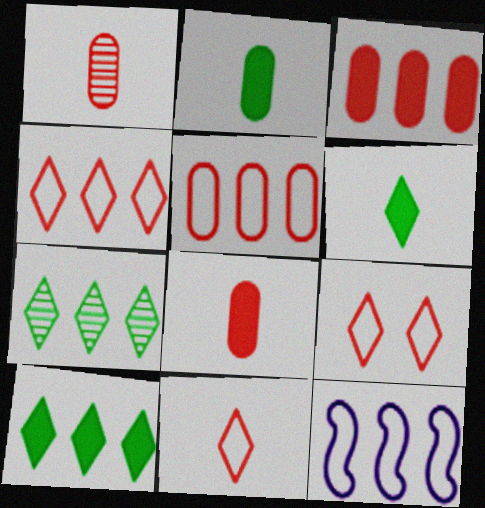[[3, 7, 12], 
[4, 9, 11]]